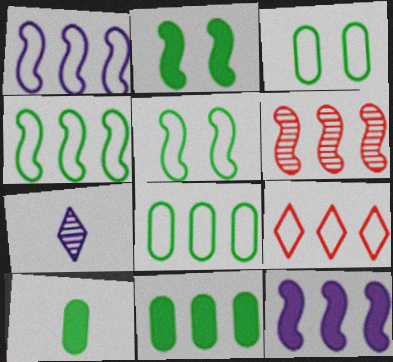[[1, 8, 9], 
[4, 6, 12]]